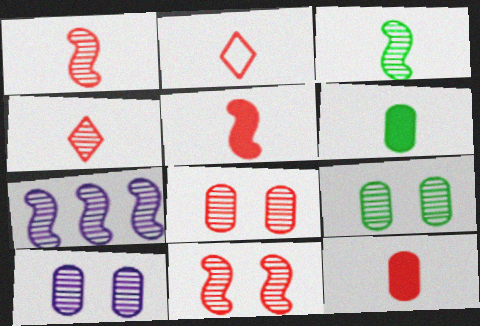[[1, 2, 12], 
[3, 7, 11], 
[4, 7, 9], 
[8, 9, 10]]